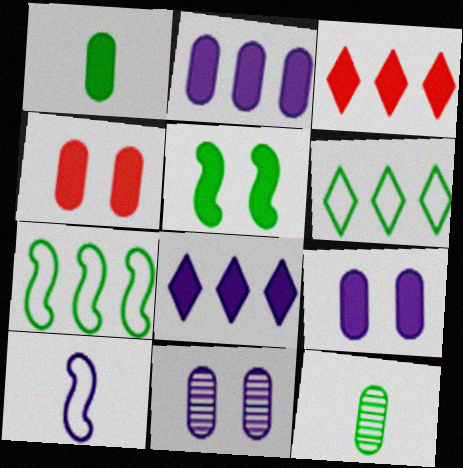[[1, 2, 4], 
[5, 6, 12], 
[8, 10, 11]]